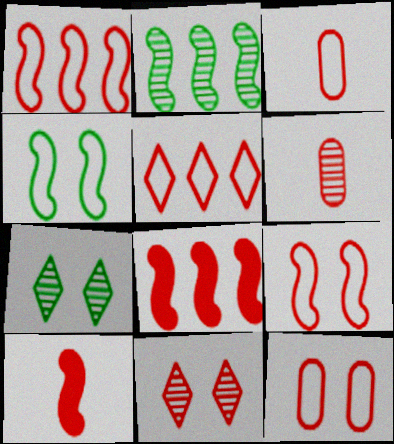[[3, 5, 9], 
[3, 8, 11]]